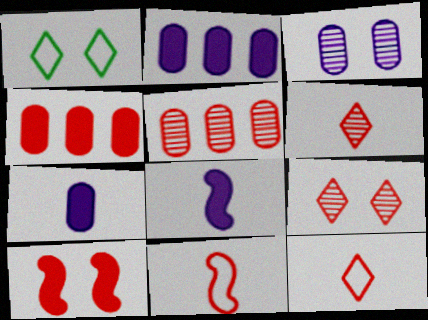[[1, 3, 10], 
[1, 5, 8], 
[4, 9, 11], 
[5, 10, 12]]